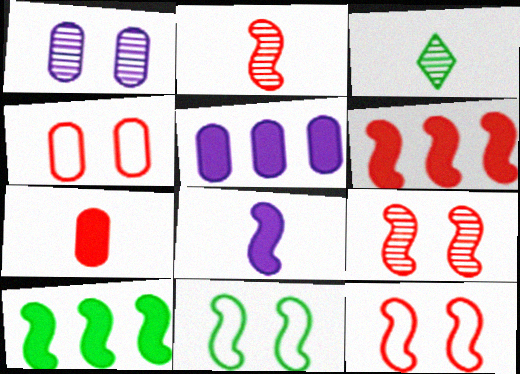[[2, 6, 12], 
[3, 5, 12]]